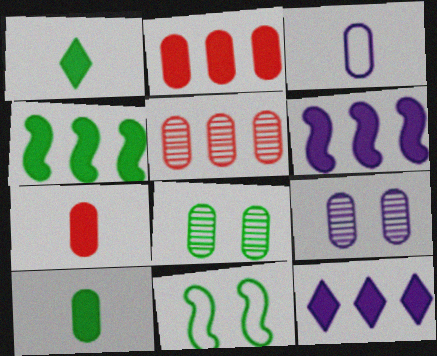[[2, 3, 8], 
[2, 4, 12]]